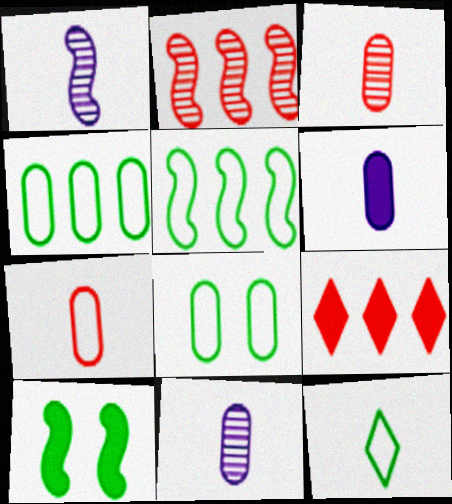[[1, 8, 9], 
[5, 8, 12], 
[6, 9, 10]]